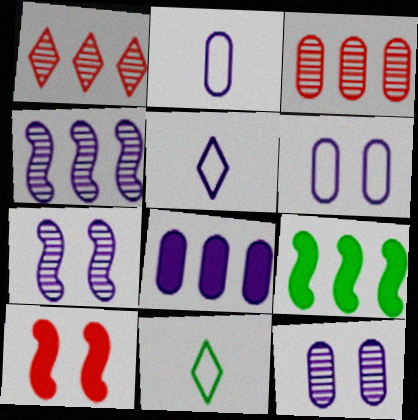[[2, 8, 12], 
[5, 7, 8]]